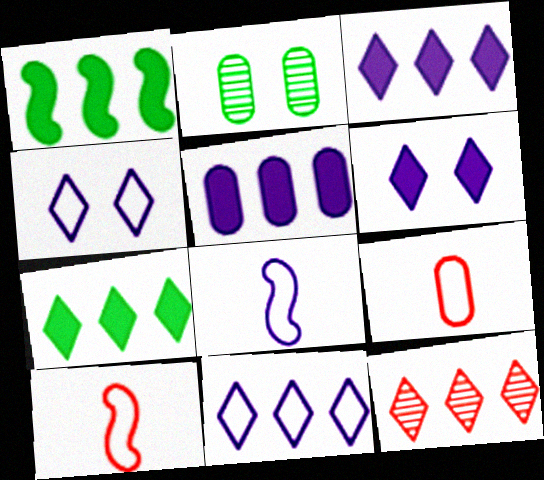[[2, 3, 10], 
[2, 5, 9], 
[7, 11, 12]]